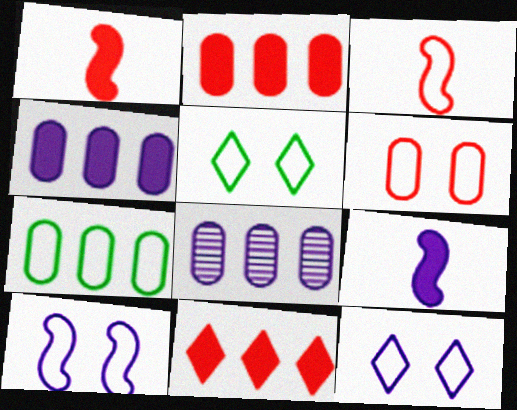[[1, 5, 8], 
[2, 7, 8], 
[3, 7, 12], 
[5, 6, 10], 
[8, 9, 12]]